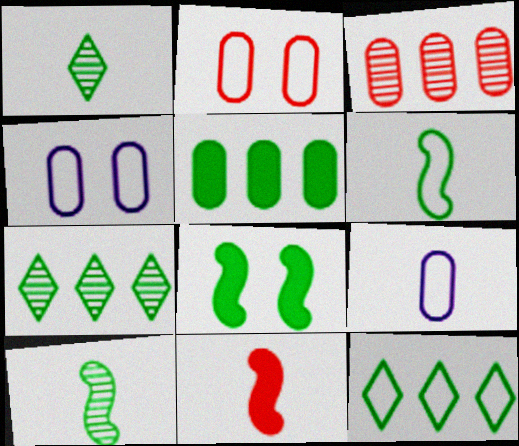[[1, 9, 11], 
[4, 7, 11]]